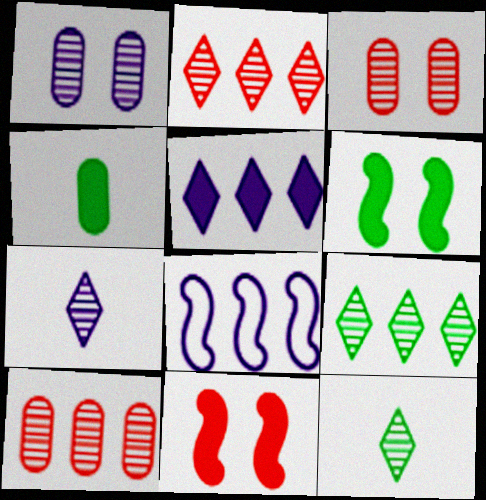[[4, 5, 11]]